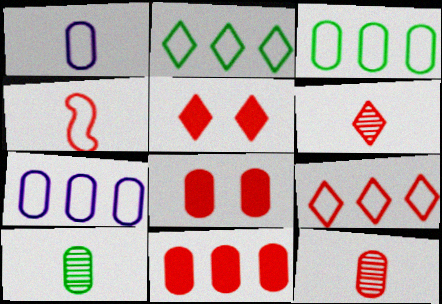[[5, 6, 9], 
[7, 8, 10]]